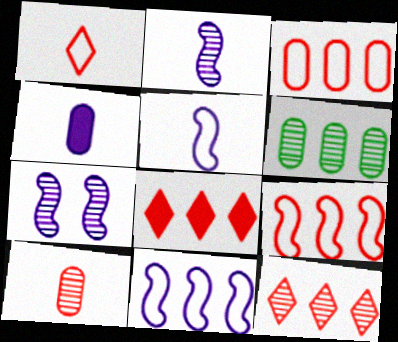[[6, 8, 11]]